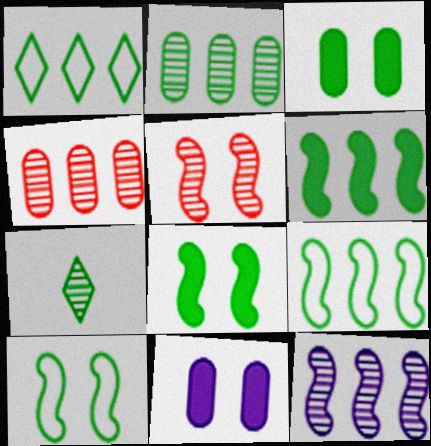[[1, 2, 6], 
[3, 7, 9]]